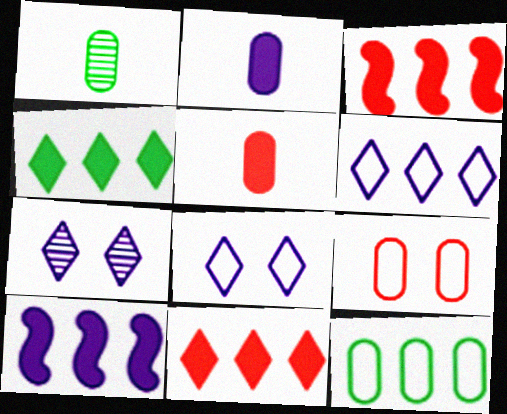[[1, 3, 8]]